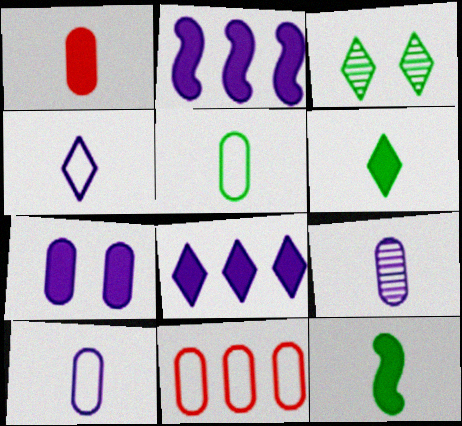[[1, 5, 9]]